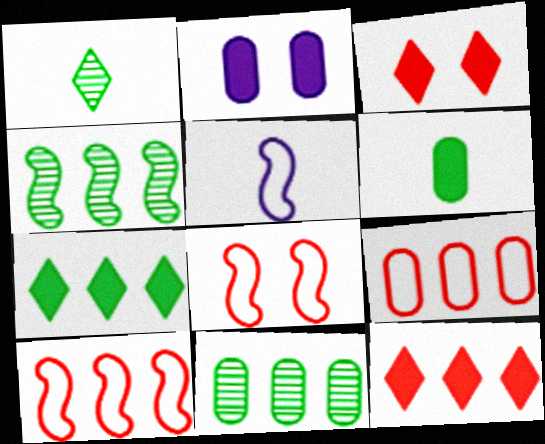[[1, 2, 10], 
[3, 5, 11]]